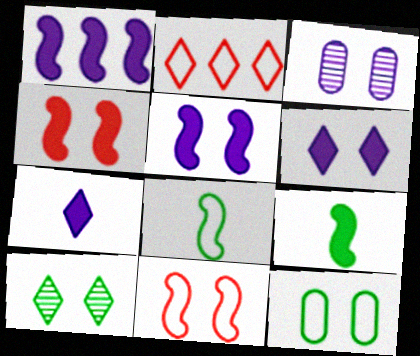[[1, 4, 9], 
[2, 3, 9], 
[2, 7, 10]]